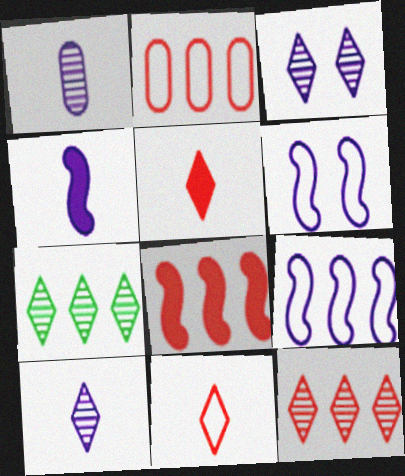[[2, 8, 12]]